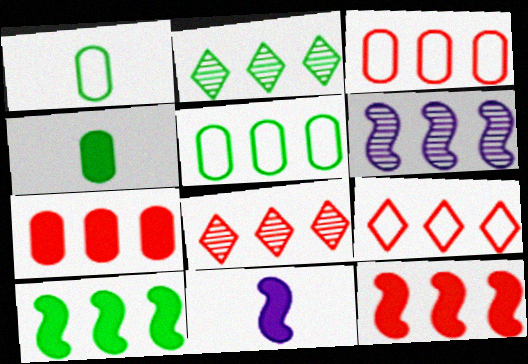[[2, 5, 10], 
[3, 8, 12]]